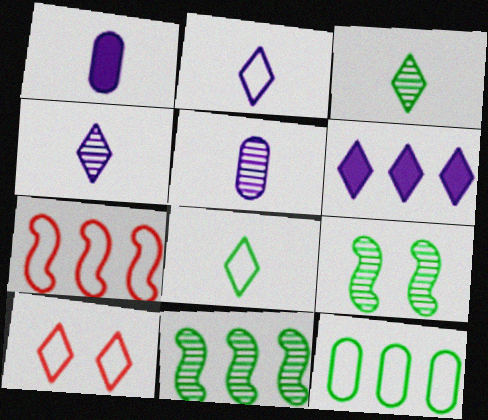[[1, 10, 11], 
[3, 6, 10]]